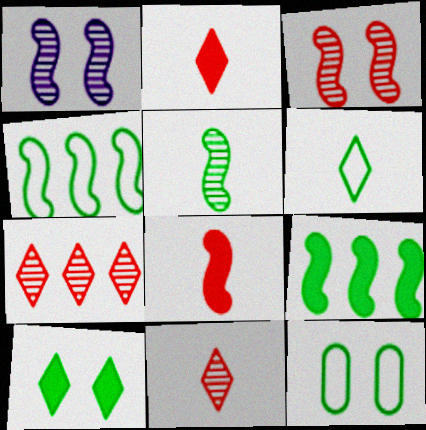[[1, 4, 8], 
[4, 6, 12]]